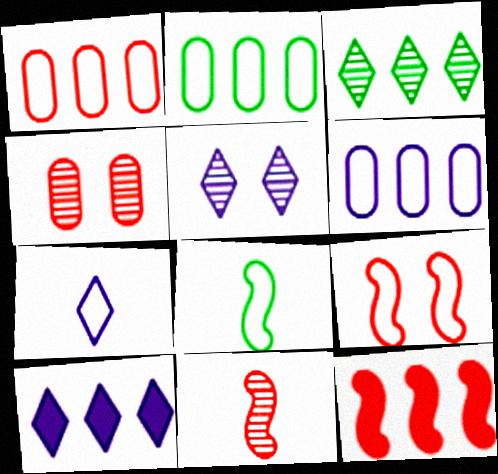[[1, 2, 6], 
[2, 7, 9], 
[3, 6, 12], 
[4, 8, 10], 
[5, 7, 10], 
[9, 11, 12]]